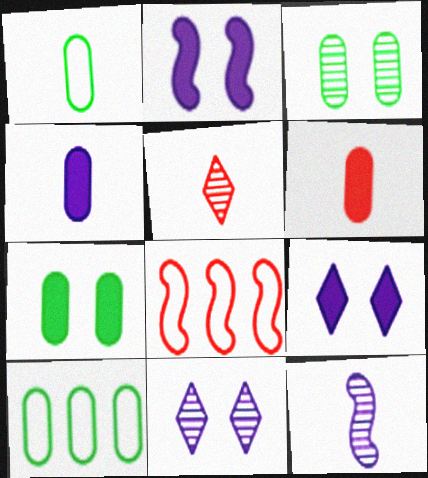[[2, 5, 10]]